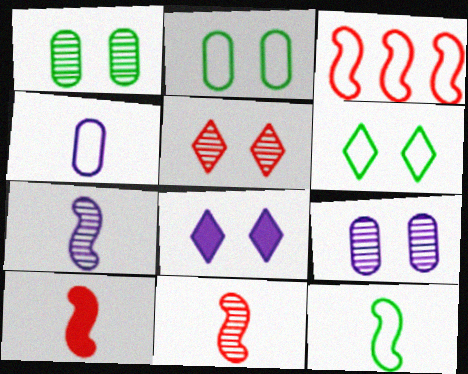[[3, 4, 6], 
[5, 6, 8], 
[7, 10, 12]]